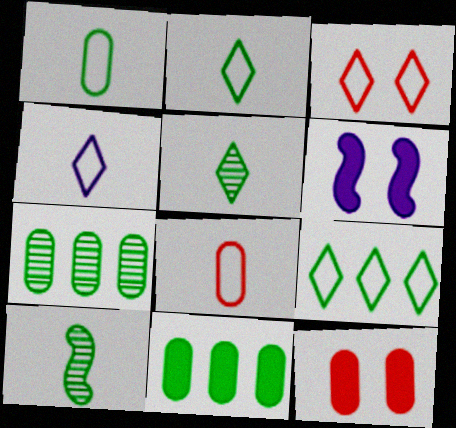[[3, 4, 9]]